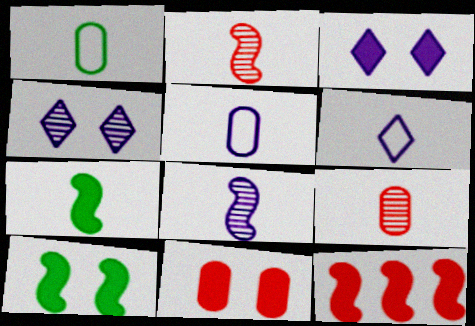[[1, 4, 12], 
[3, 10, 11], 
[6, 7, 9]]